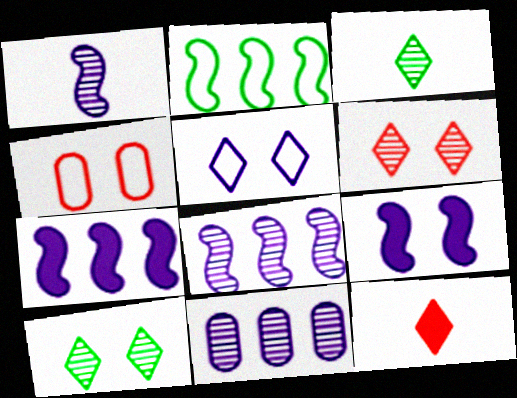[[3, 4, 7], 
[4, 9, 10]]